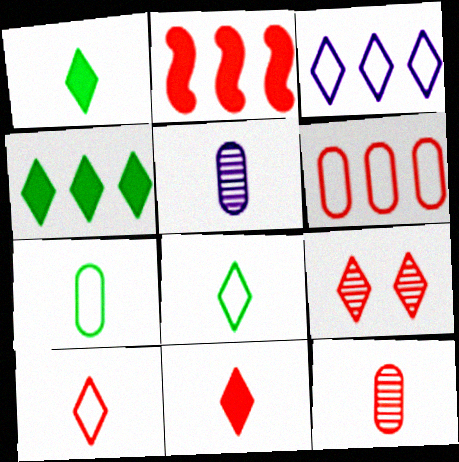[[1, 3, 9]]